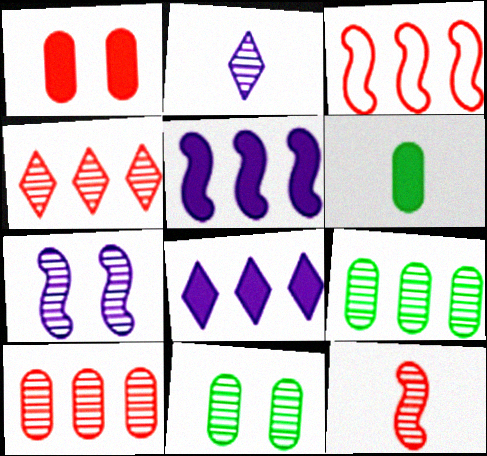[[3, 8, 9]]